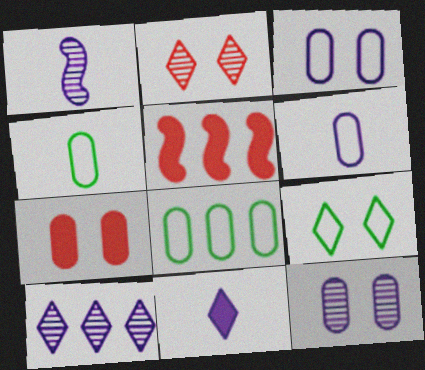[[1, 6, 11], 
[1, 10, 12], 
[5, 8, 10]]